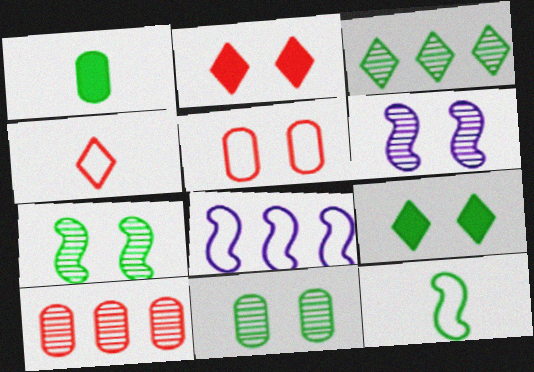[[5, 6, 9]]